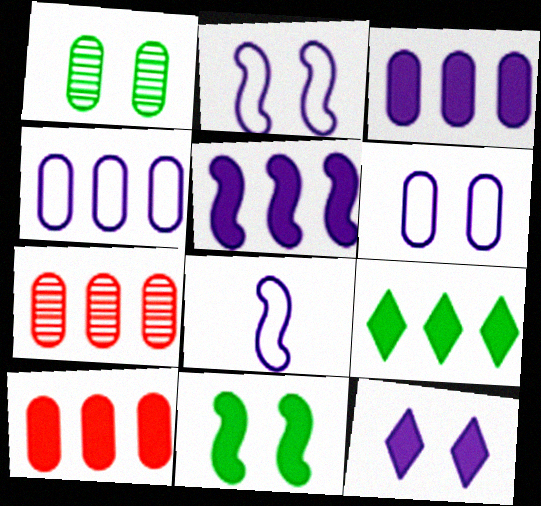[[5, 9, 10]]